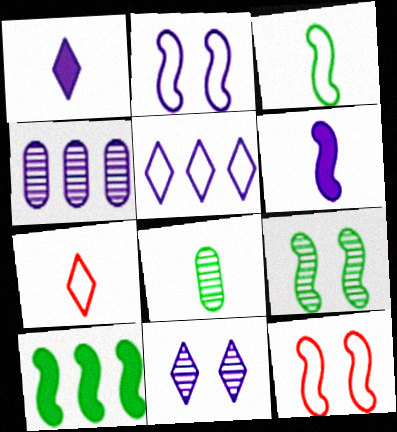[[1, 2, 4], 
[1, 5, 11], 
[3, 9, 10], 
[6, 7, 8]]